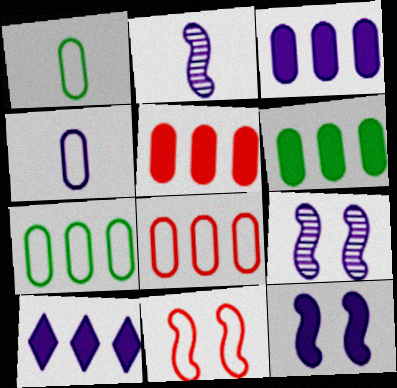[[3, 5, 6], 
[4, 9, 10]]